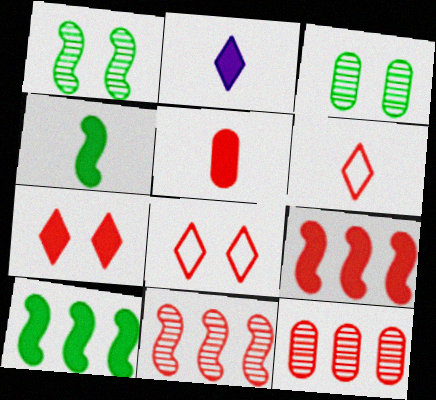[[2, 4, 5], 
[5, 7, 9], 
[5, 8, 11]]